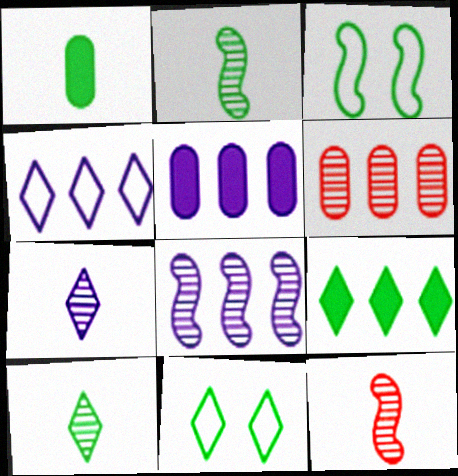[[4, 5, 8], 
[5, 11, 12], 
[9, 10, 11]]